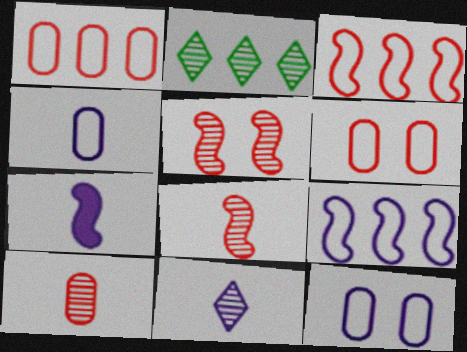[[2, 6, 7], 
[4, 7, 11]]